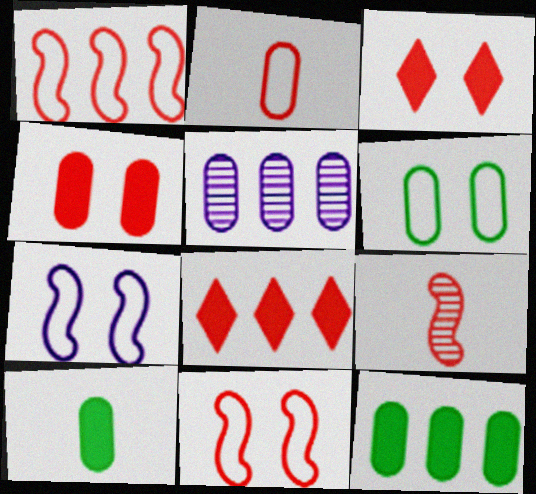[]